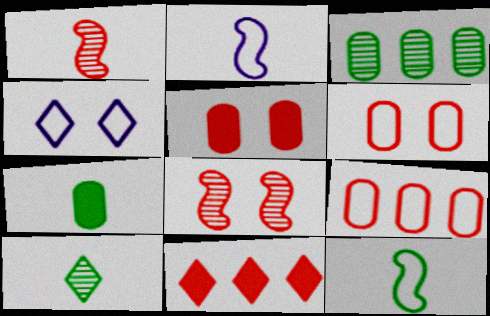[[1, 6, 11], 
[4, 9, 12], 
[4, 10, 11], 
[7, 10, 12]]